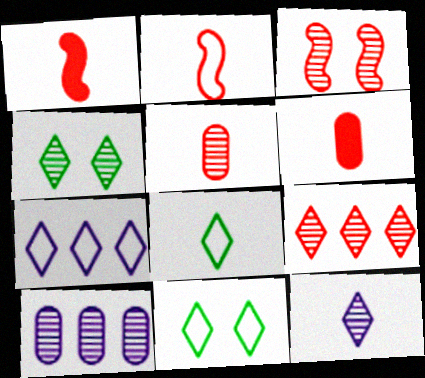[[1, 10, 11], 
[3, 5, 9], 
[4, 9, 12]]